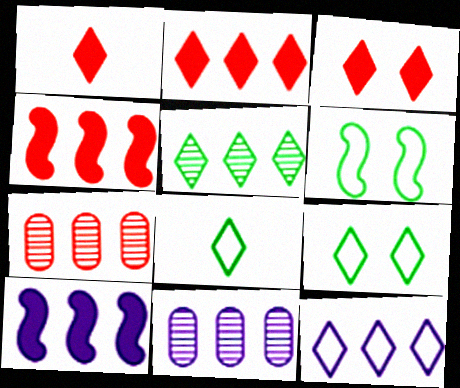[[1, 2, 3], 
[1, 6, 11], 
[2, 5, 12], 
[10, 11, 12]]